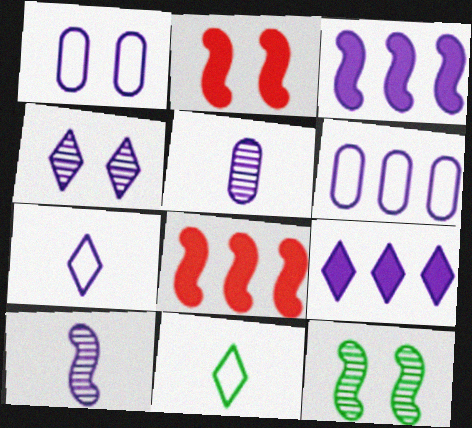[[1, 9, 10], 
[4, 7, 9]]